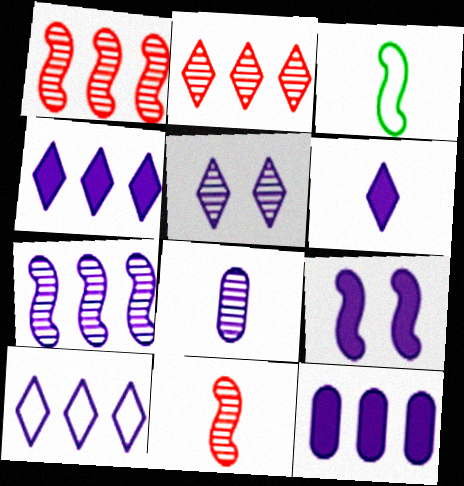[[1, 3, 9], 
[5, 6, 10], 
[5, 7, 8], 
[6, 9, 12], 
[7, 10, 12], 
[8, 9, 10]]